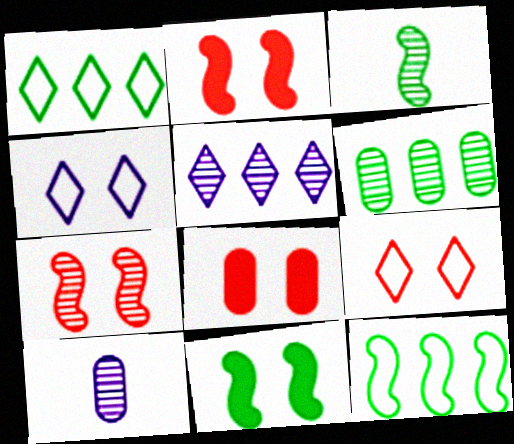[[1, 2, 10], 
[3, 11, 12], 
[7, 8, 9]]